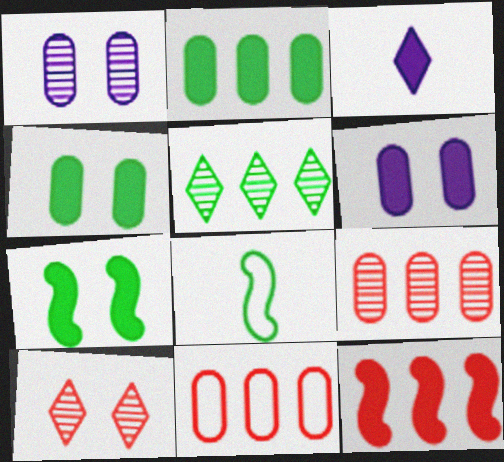[[3, 4, 12], 
[4, 5, 8]]